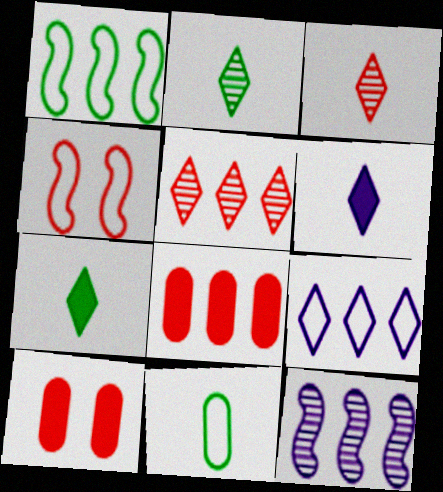[[3, 4, 8], 
[4, 9, 11]]